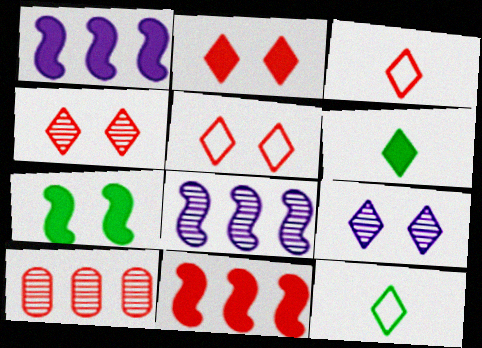[[2, 4, 5]]